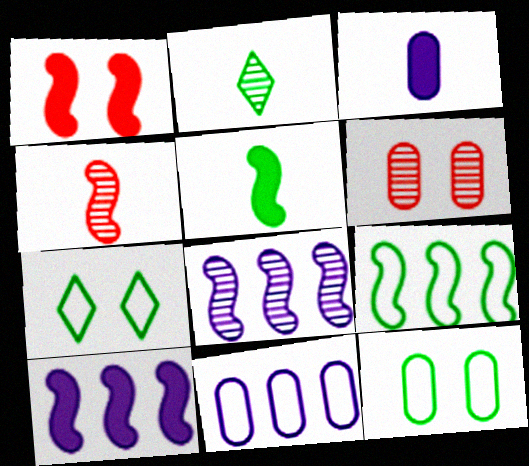[[1, 2, 11], 
[1, 5, 10], 
[2, 6, 8]]